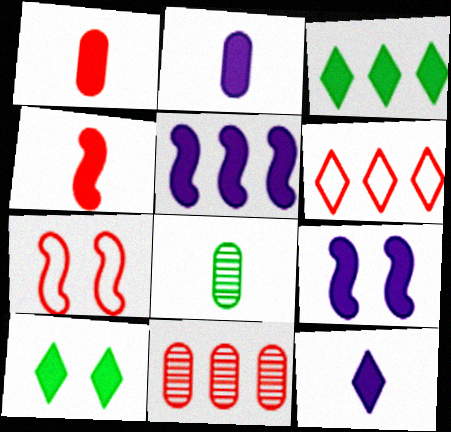[[1, 3, 9], 
[1, 5, 10], 
[6, 8, 9]]